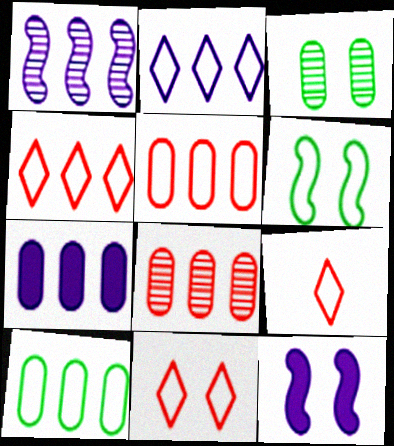[[1, 2, 7], 
[3, 11, 12], 
[4, 9, 11], 
[7, 8, 10]]